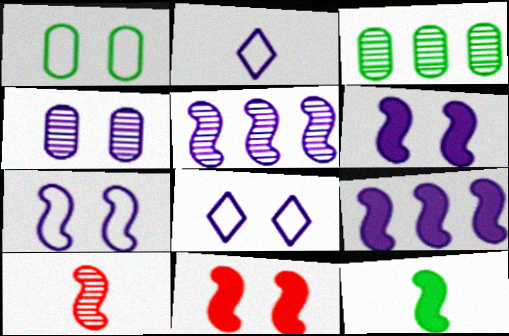[[2, 3, 11], 
[2, 4, 9], 
[4, 6, 8], 
[9, 11, 12]]